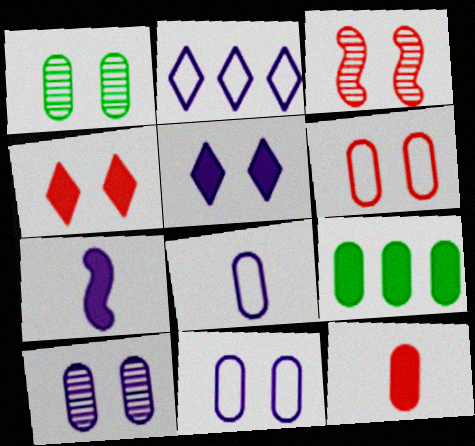[[2, 7, 10], 
[3, 4, 6], 
[4, 7, 9]]